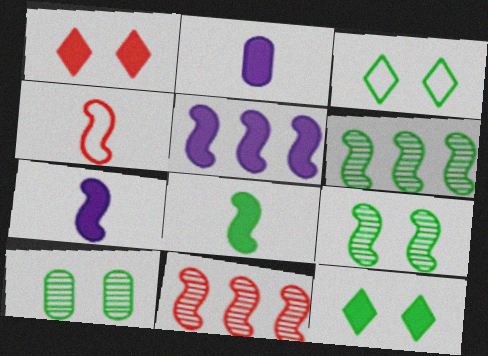[[2, 3, 11], 
[4, 5, 9]]